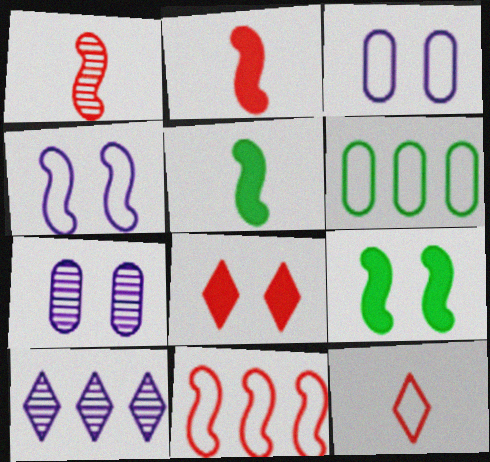[[4, 6, 12]]